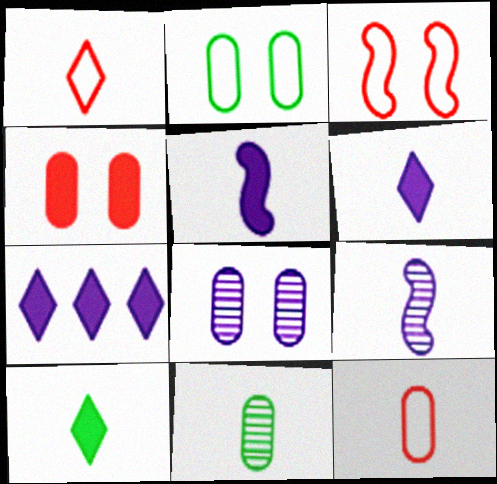[[1, 5, 11], 
[2, 4, 8], 
[3, 7, 11], 
[9, 10, 12]]